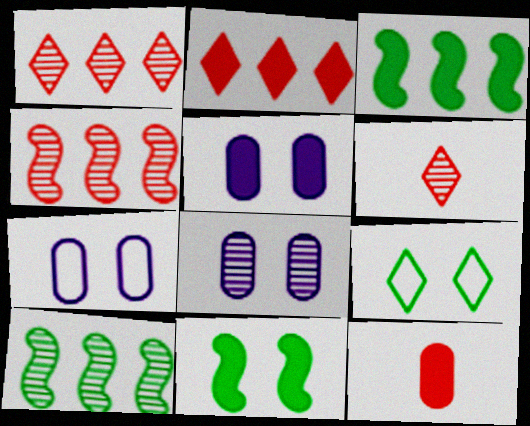[[3, 6, 7], 
[5, 7, 8], 
[6, 8, 10]]